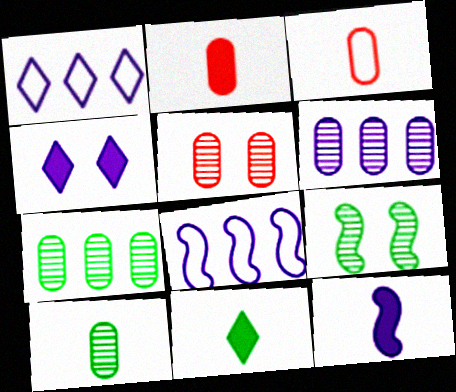[[1, 2, 9], 
[2, 11, 12], 
[5, 6, 10], 
[5, 8, 11]]